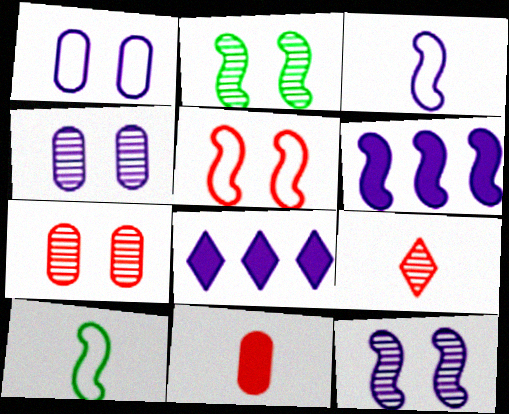[[3, 4, 8], 
[3, 6, 12], 
[7, 8, 10]]